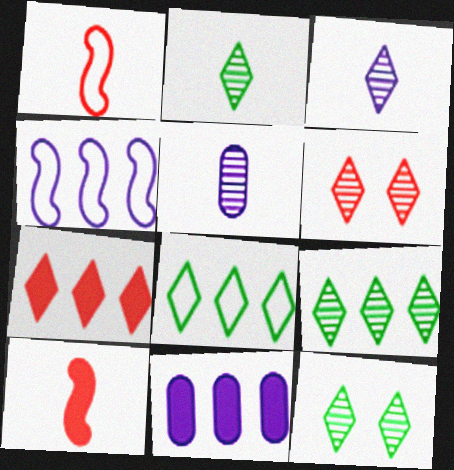[[1, 11, 12], 
[2, 9, 12], 
[3, 6, 9]]